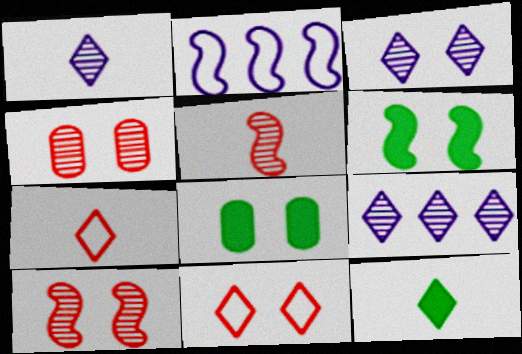[[1, 3, 9], 
[1, 7, 12], 
[2, 4, 12], 
[2, 5, 6], 
[9, 11, 12]]